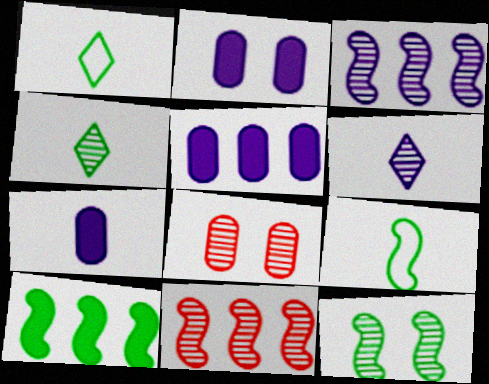[[1, 2, 11], 
[2, 5, 7], 
[3, 4, 8], 
[9, 10, 12]]